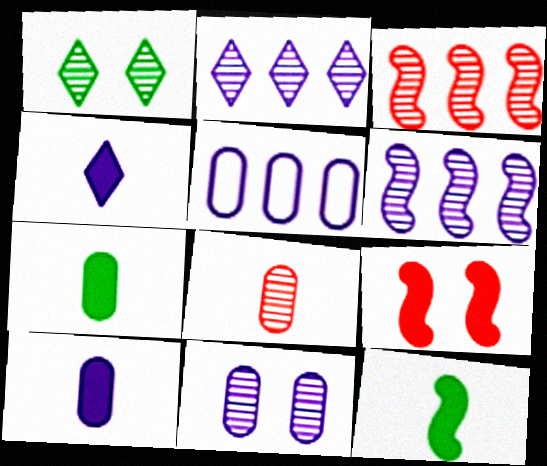[[1, 6, 8], 
[5, 10, 11]]